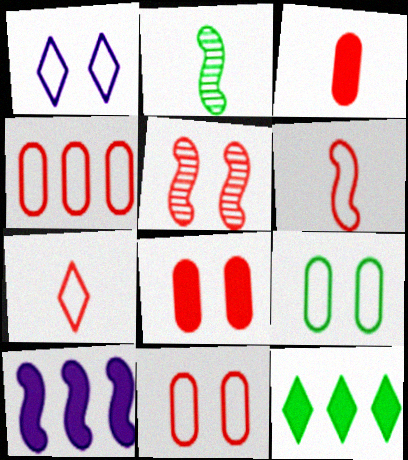[[2, 9, 12]]